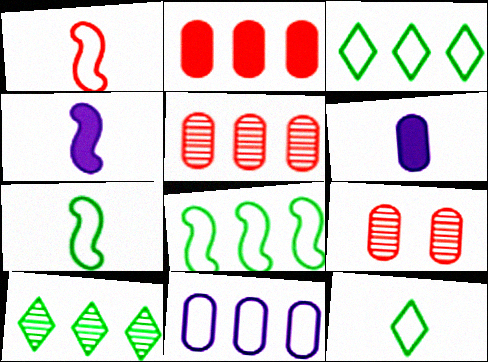[[3, 4, 9]]